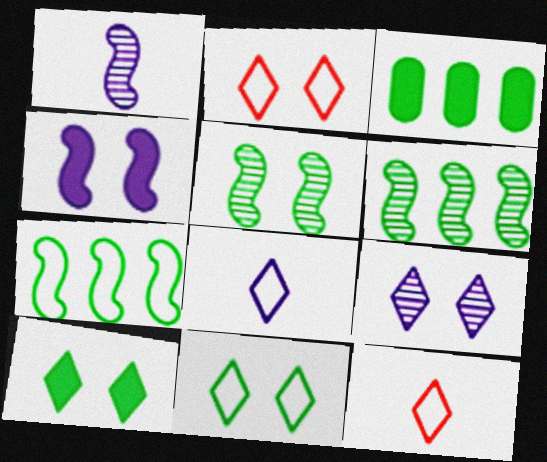[[1, 2, 3], 
[2, 9, 10]]